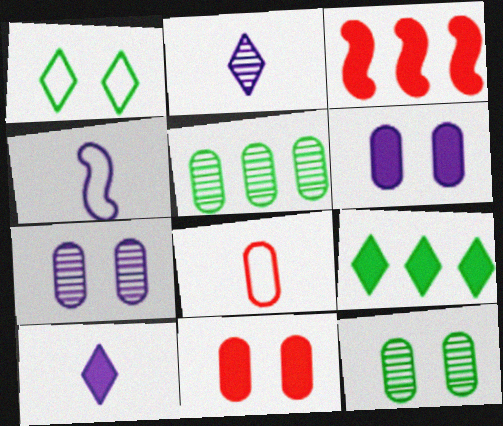[[5, 6, 8]]